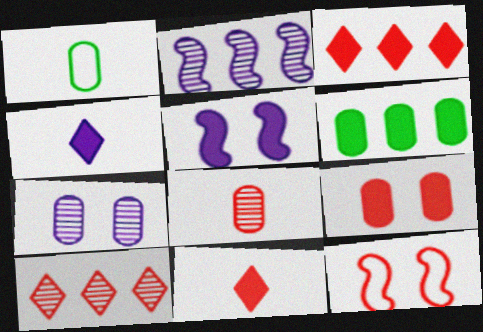[[1, 5, 10], 
[3, 8, 12], 
[5, 6, 11]]